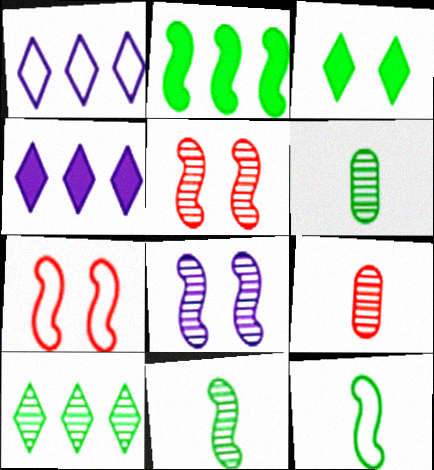[[4, 6, 7], 
[8, 9, 10]]